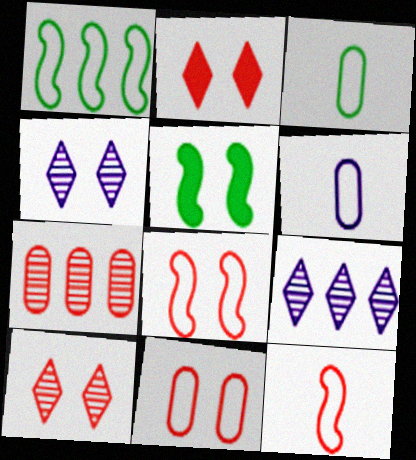[[2, 7, 12], 
[4, 5, 11]]